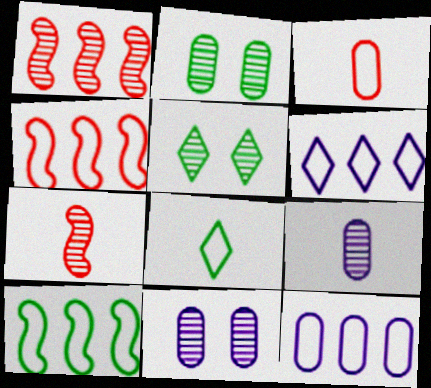[[1, 5, 9]]